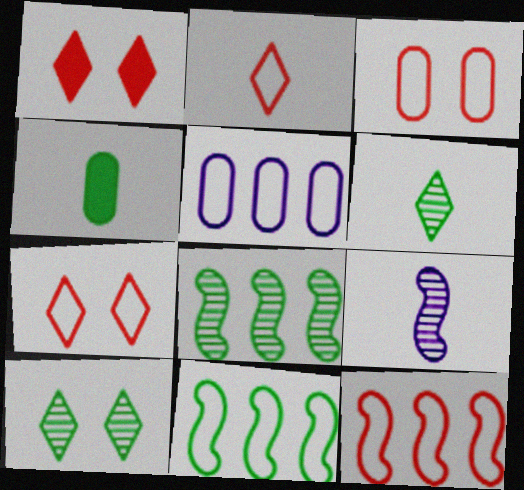[[2, 3, 12], 
[2, 4, 9], 
[4, 10, 11]]